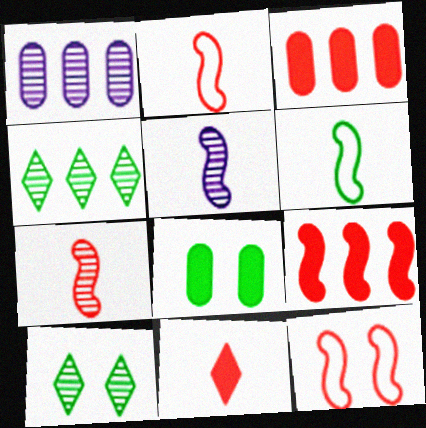[[1, 7, 10], 
[4, 6, 8], 
[7, 9, 12]]